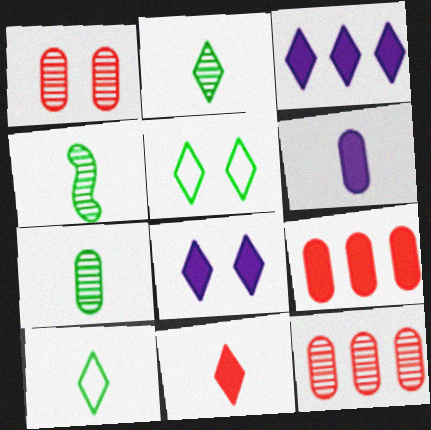[[2, 4, 7]]